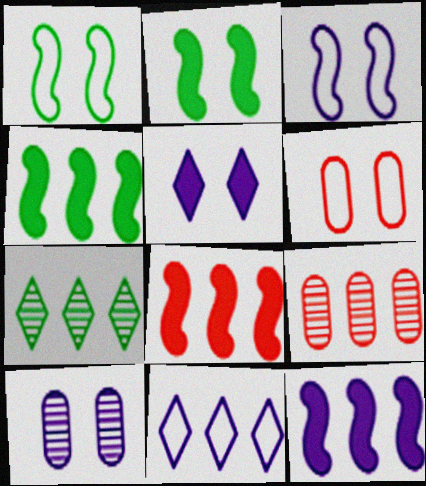[[3, 5, 10], 
[4, 8, 12], 
[4, 9, 11]]